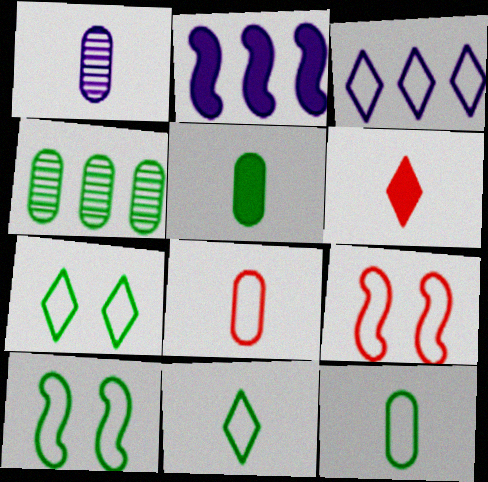[[1, 5, 8], 
[3, 8, 10], 
[3, 9, 12]]